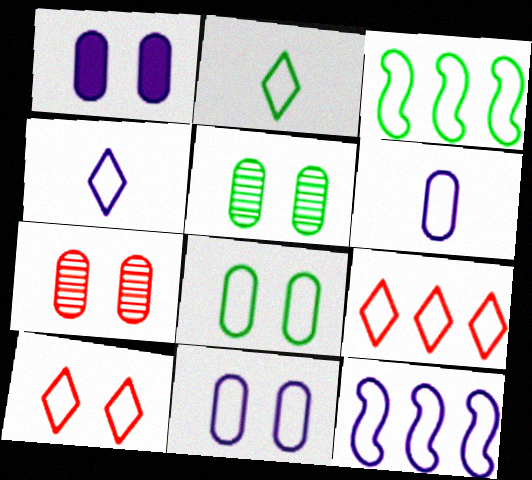[[1, 7, 8], 
[2, 3, 8], 
[3, 6, 10], 
[4, 11, 12]]